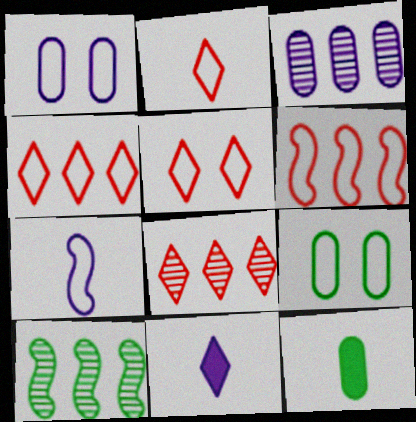[[2, 4, 5], 
[3, 8, 10], 
[4, 7, 9]]